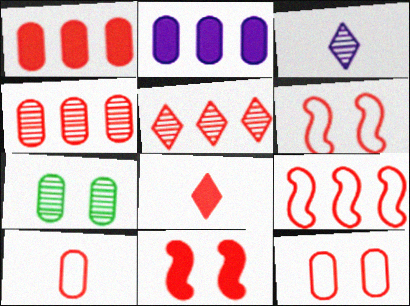[[1, 5, 9], 
[1, 8, 11], 
[2, 7, 10], 
[4, 6, 8], 
[5, 10, 11]]